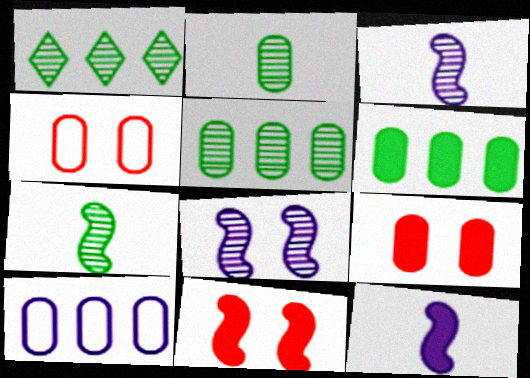[[1, 4, 12], 
[2, 9, 10]]